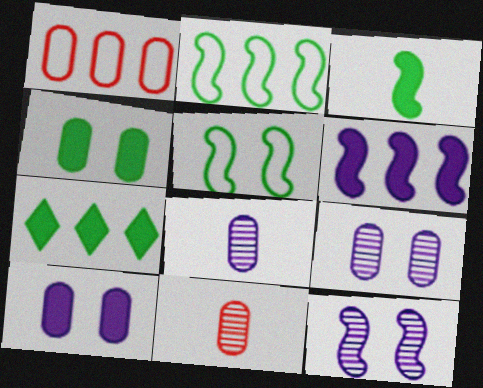[[1, 4, 8], 
[3, 4, 7]]